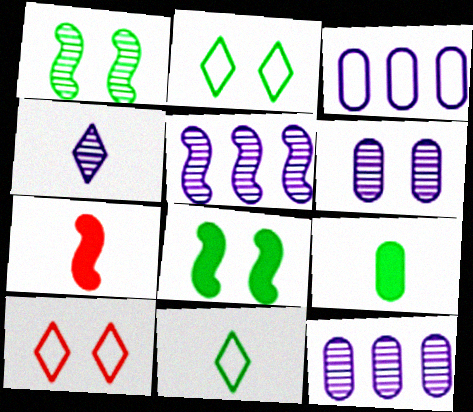[[2, 7, 12], 
[4, 5, 6], 
[5, 9, 10], 
[6, 8, 10]]